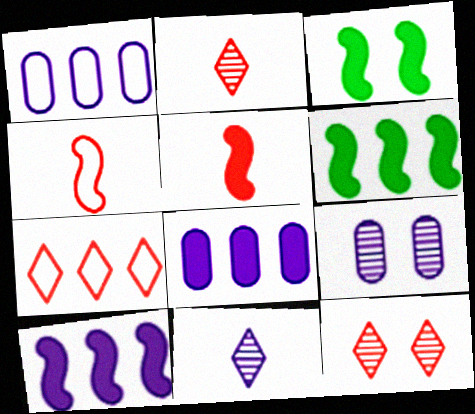[[1, 2, 3], 
[3, 5, 10]]